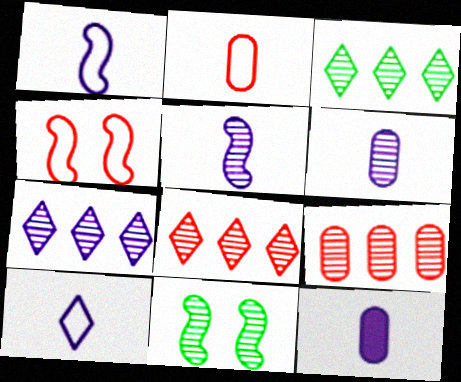[[3, 4, 12], 
[3, 7, 8], 
[5, 10, 12], 
[6, 8, 11]]